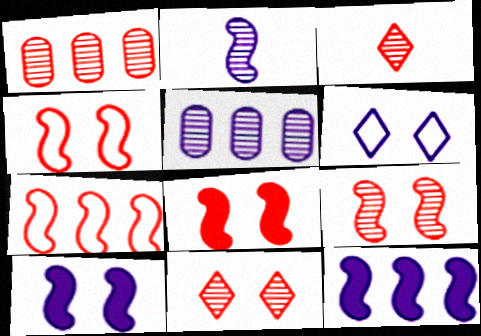[[1, 3, 9], 
[4, 8, 9]]